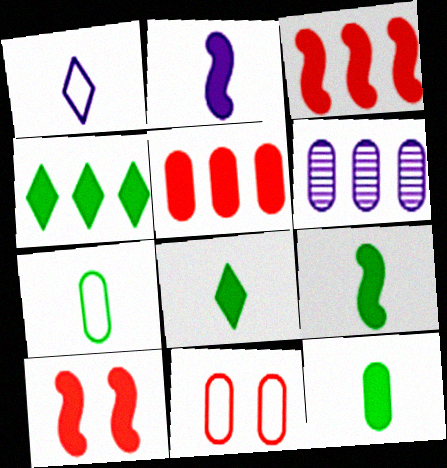[[6, 11, 12], 
[8, 9, 12]]